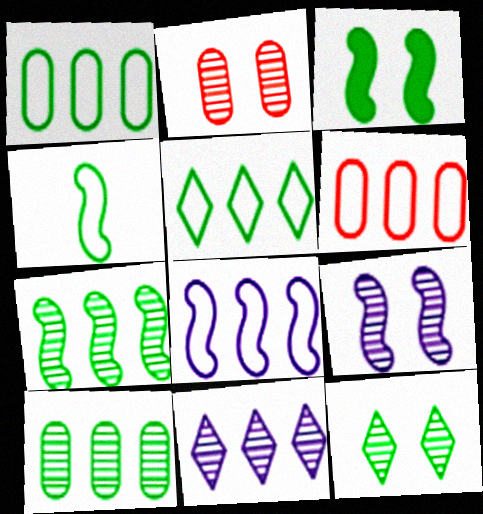[[2, 9, 12], 
[3, 4, 7], 
[5, 6, 8]]